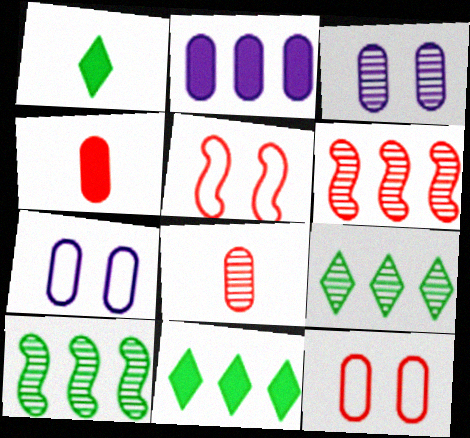[[1, 6, 7]]